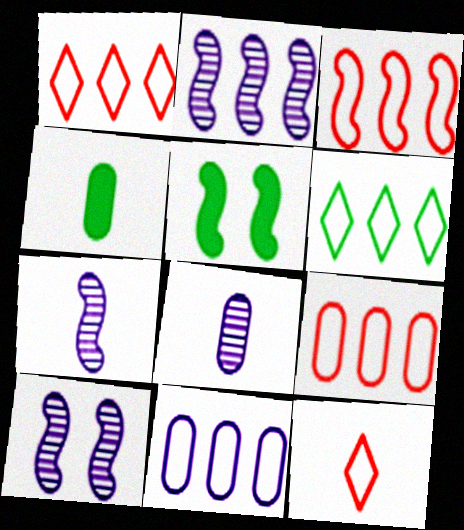[[1, 3, 9], 
[1, 4, 10], 
[1, 5, 8], 
[2, 7, 10], 
[3, 5, 7], 
[3, 6, 11], 
[4, 7, 12]]